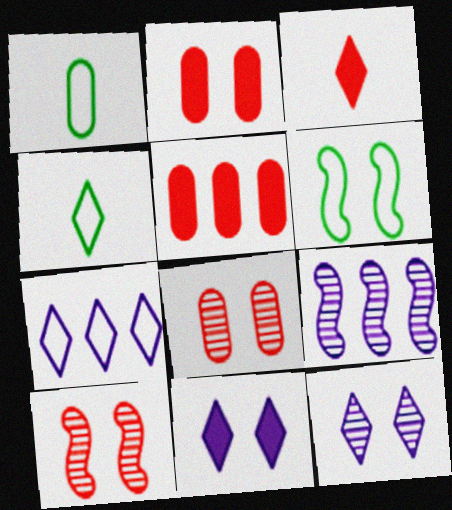[[2, 4, 9], 
[2, 6, 12], 
[6, 8, 11]]